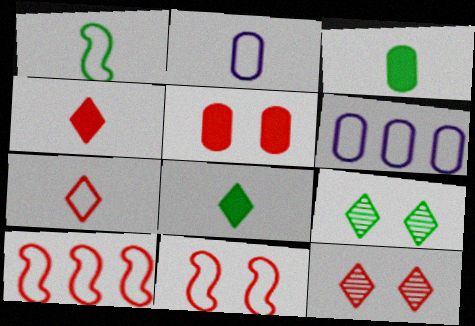[[1, 2, 7], 
[5, 11, 12]]